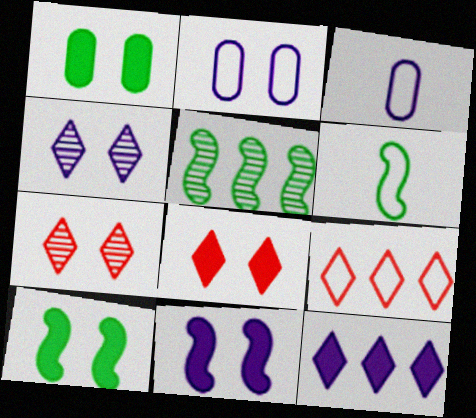[[1, 8, 11], 
[2, 4, 11], 
[2, 6, 9], 
[2, 7, 10], 
[3, 5, 8], 
[5, 6, 10]]